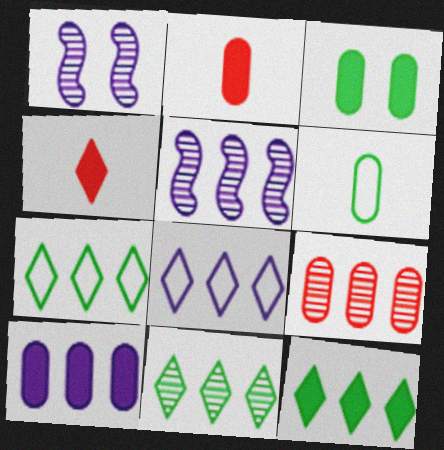[[1, 2, 7], 
[2, 3, 10], 
[5, 8, 10], 
[5, 9, 11], 
[7, 11, 12]]